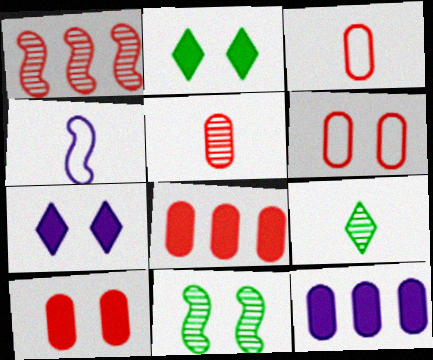[[5, 6, 8], 
[6, 7, 11]]